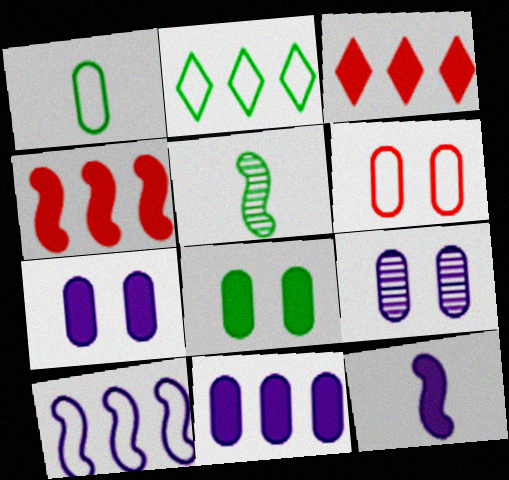[[2, 5, 8], 
[3, 8, 12], 
[6, 8, 9]]